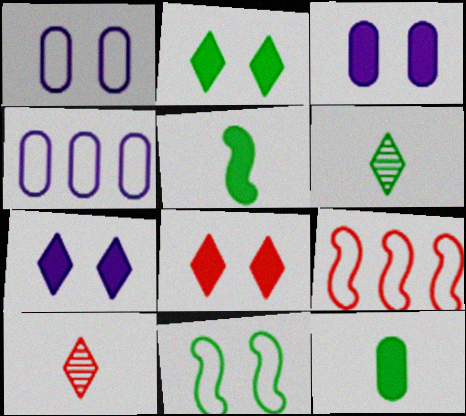[[2, 7, 8], 
[3, 6, 9]]